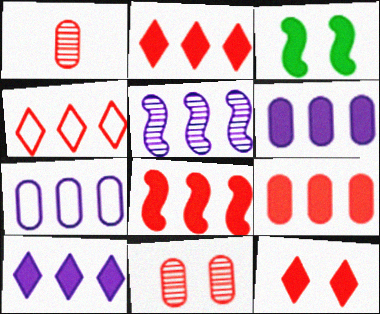[[2, 8, 9], 
[5, 7, 10]]